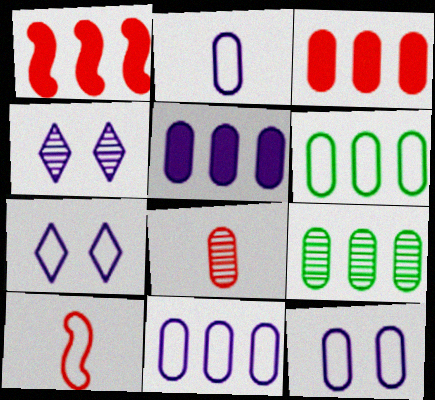[[2, 11, 12], 
[3, 9, 11], 
[6, 7, 10]]